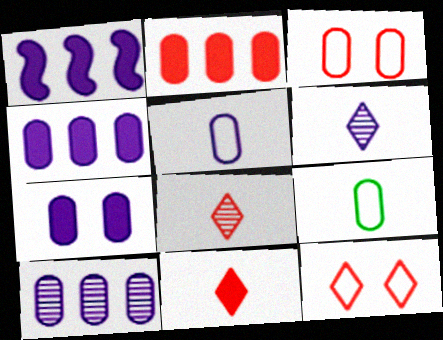[[5, 7, 10]]